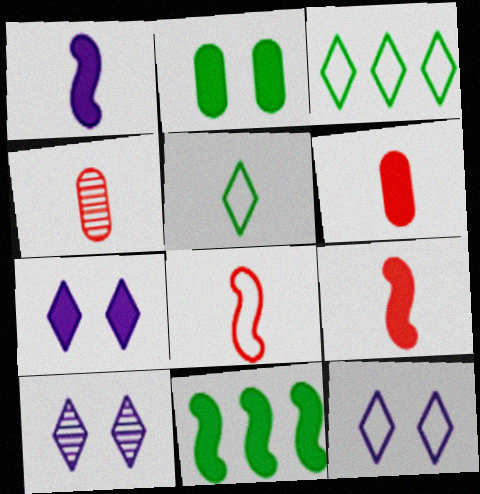[[1, 4, 5], 
[4, 11, 12], 
[6, 7, 11], 
[7, 10, 12]]